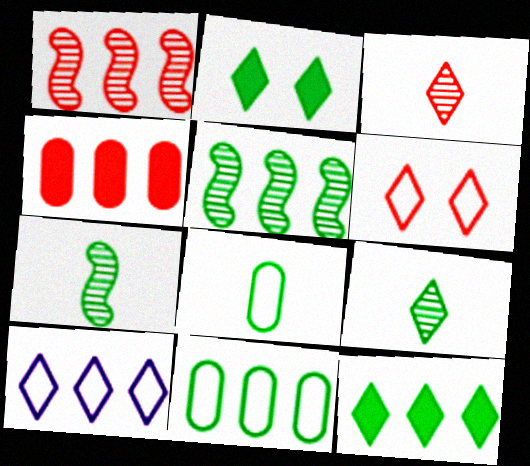[[2, 3, 10], 
[2, 5, 8], 
[2, 7, 11], 
[4, 5, 10], 
[5, 11, 12]]